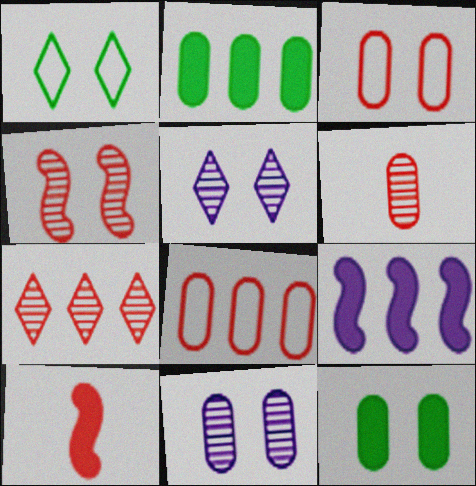[[1, 6, 9], 
[3, 7, 10], 
[3, 11, 12], 
[4, 6, 7]]